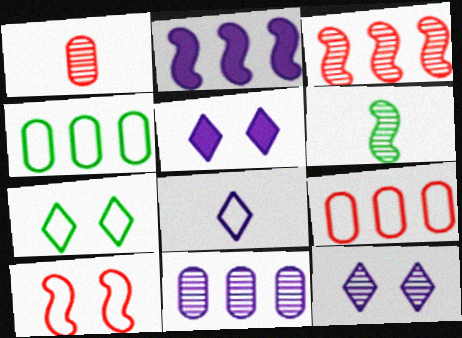[[1, 2, 7], 
[2, 6, 10], 
[4, 8, 10], 
[5, 6, 9]]